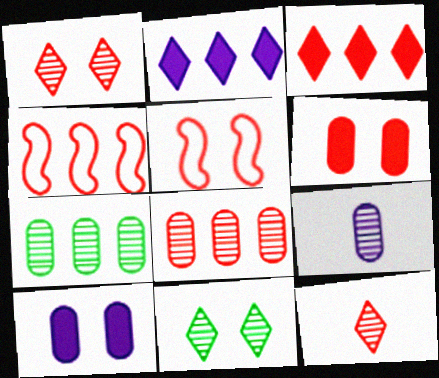[[1, 5, 6], 
[2, 4, 7], 
[3, 4, 8], 
[4, 6, 12], 
[5, 10, 11]]